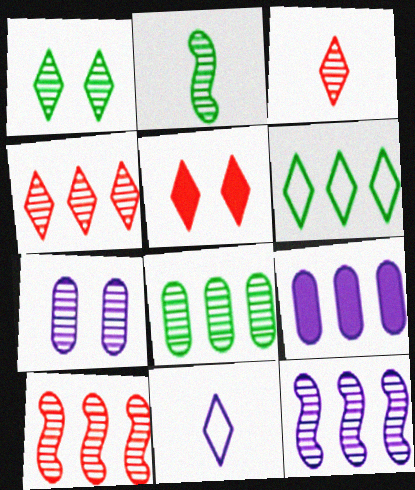[[1, 2, 8], 
[2, 4, 7], 
[4, 8, 12], 
[6, 9, 10]]